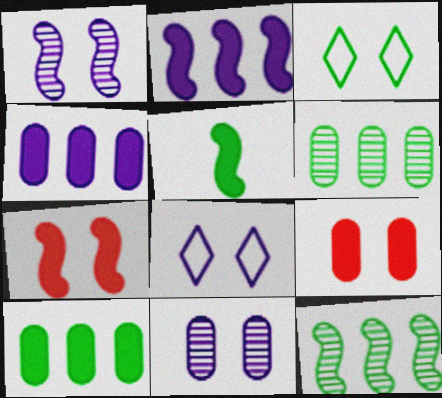[[1, 3, 9], 
[2, 5, 7], 
[3, 5, 6], 
[3, 7, 11]]